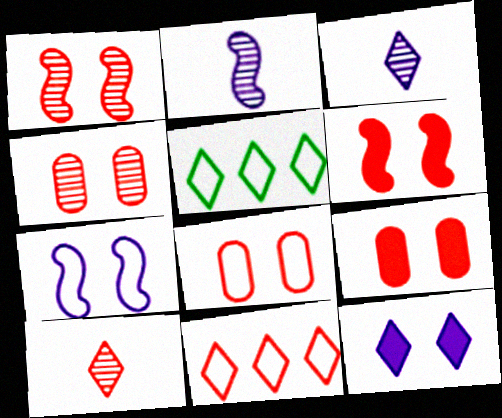[[2, 5, 9], 
[4, 8, 9], 
[5, 10, 12]]